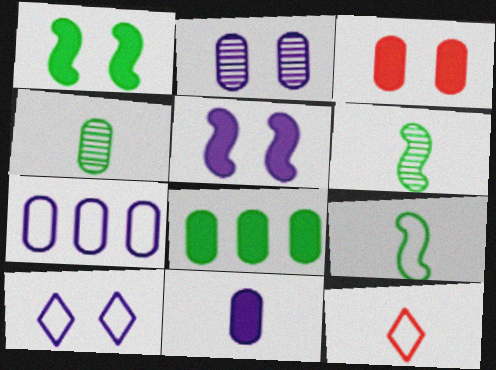[[2, 5, 10], 
[2, 7, 11], 
[3, 4, 7], 
[3, 8, 11], 
[6, 11, 12]]